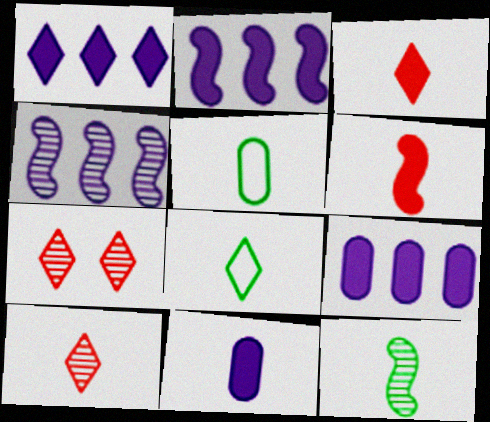[[1, 2, 9], 
[1, 7, 8], 
[2, 5, 7]]